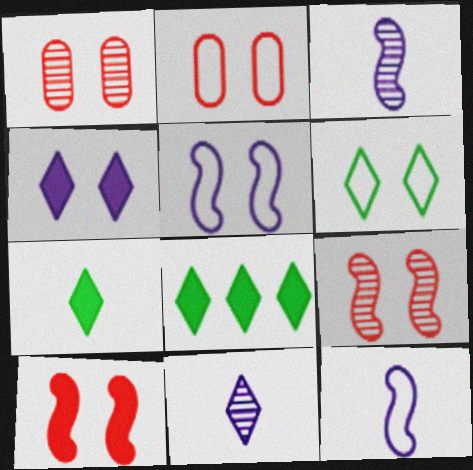[[1, 8, 12], 
[2, 3, 8], 
[2, 5, 6]]